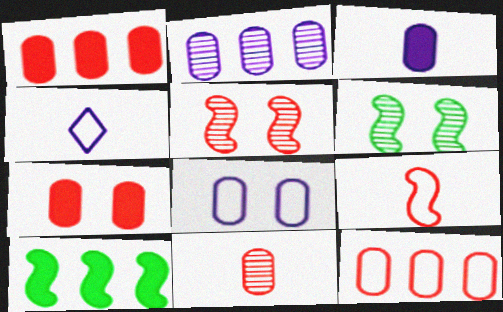[[1, 4, 6], 
[2, 3, 8], 
[7, 11, 12]]